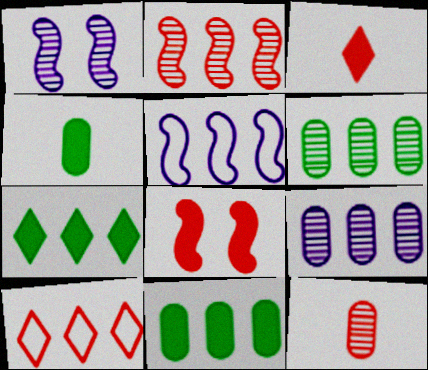[[1, 4, 10], 
[8, 10, 12]]